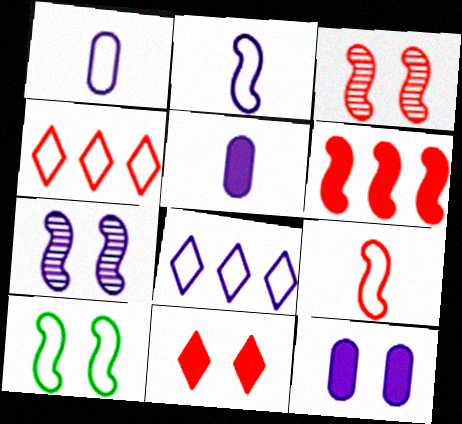[[1, 4, 10], 
[3, 6, 9], 
[5, 7, 8]]